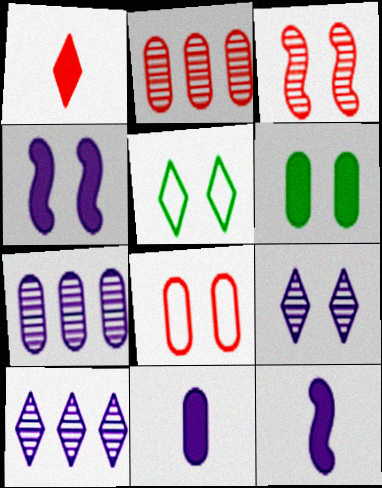[[1, 5, 10], 
[2, 5, 12]]